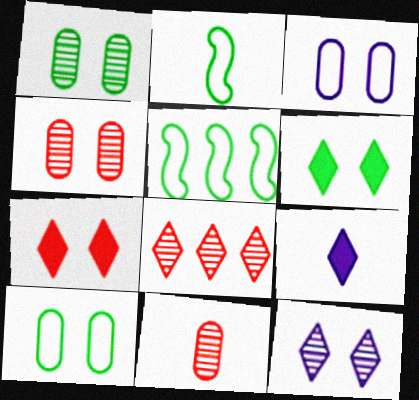[[2, 9, 11], 
[4, 5, 9]]